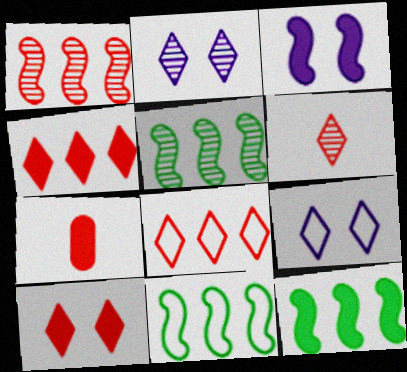[[2, 7, 11], 
[5, 7, 9], 
[5, 11, 12], 
[6, 8, 10]]